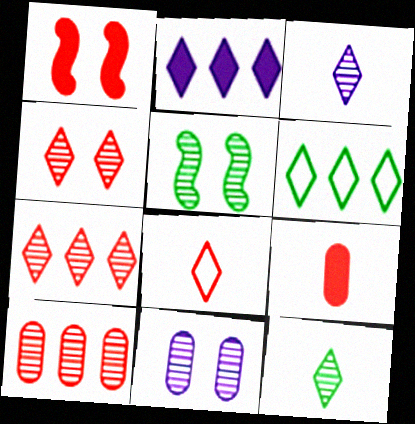[[1, 8, 10], 
[2, 6, 7], 
[3, 5, 10], 
[4, 5, 11]]